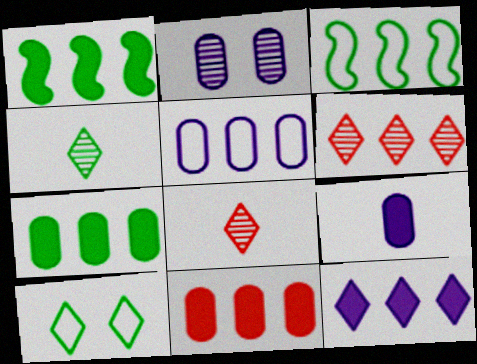[[1, 5, 6], 
[1, 11, 12], 
[2, 5, 9], 
[8, 10, 12]]